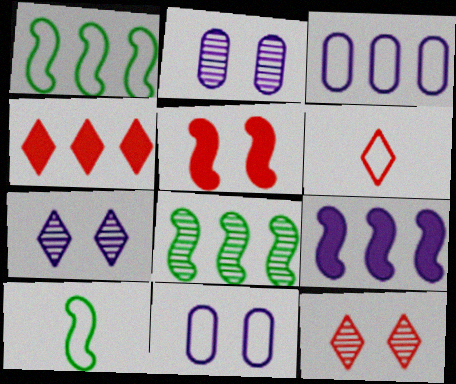[[1, 6, 11], 
[2, 4, 10], 
[3, 4, 8], 
[4, 6, 12]]